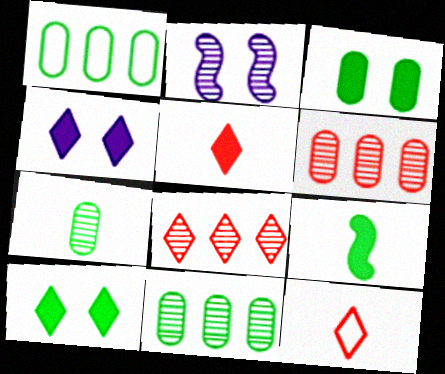[[1, 2, 5], 
[1, 3, 7], 
[2, 7, 8]]